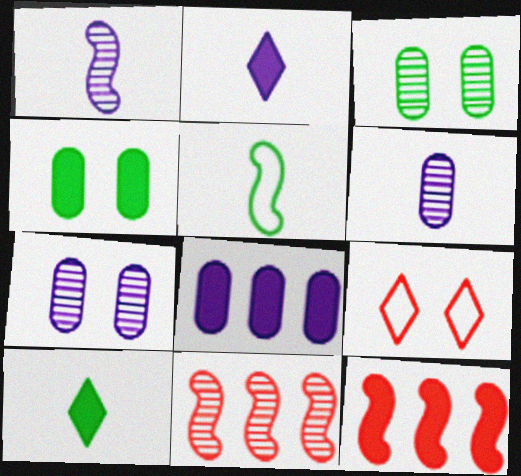[[2, 4, 12]]